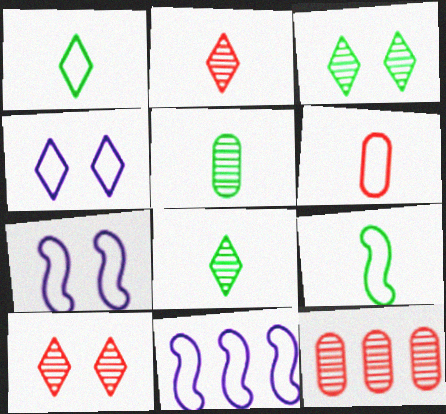[]